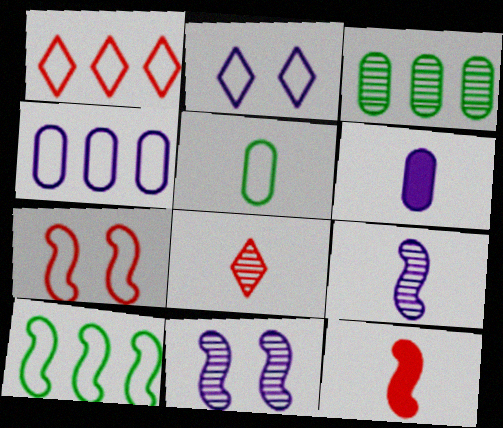[[1, 4, 10], 
[2, 3, 12], 
[3, 8, 11], 
[10, 11, 12]]